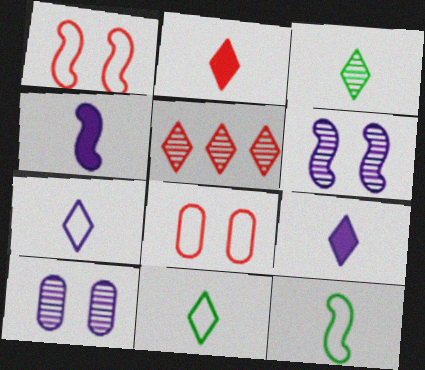[[2, 3, 7]]